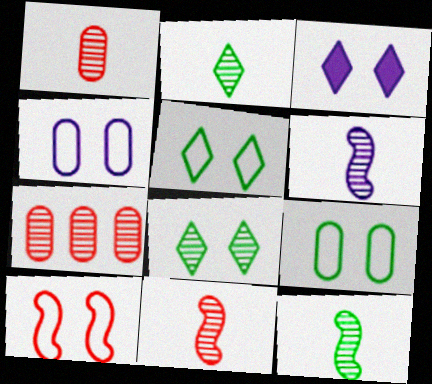[[1, 2, 6], 
[4, 5, 10], 
[6, 7, 8], 
[6, 11, 12]]